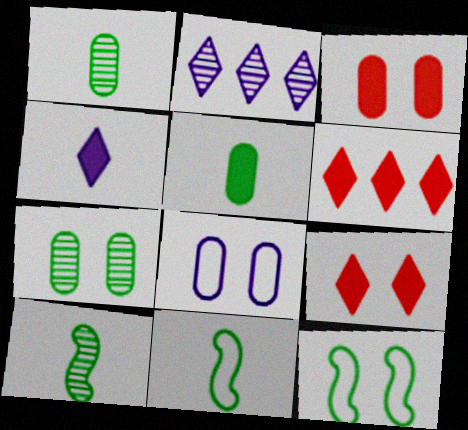[[2, 3, 11], 
[3, 7, 8], 
[6, 8, 10]]